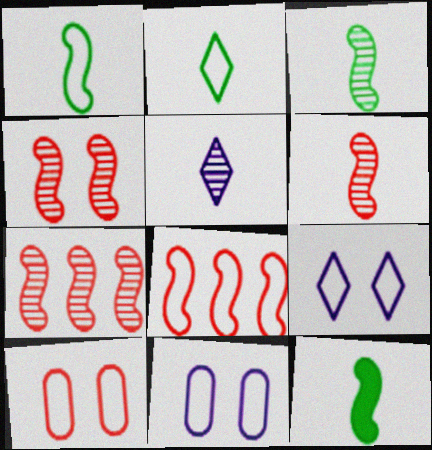[[1, 3, 12], 
[2, 8, 11], 
[4, 6, 7]]